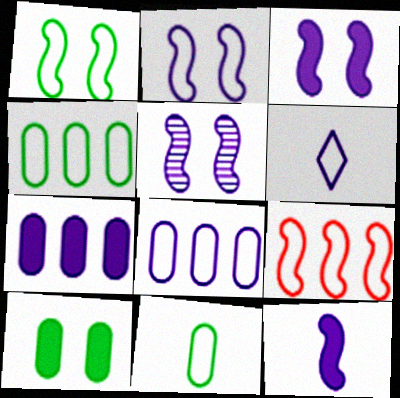[[2, 3, 5], 
[2, 6, 8], 
[5, 6, 7]]